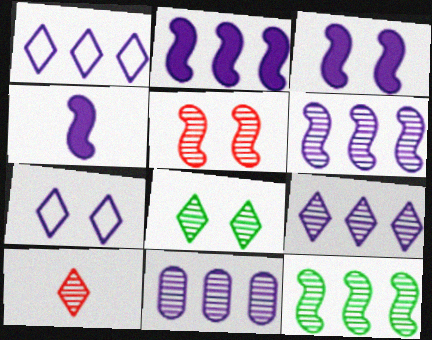[[1, 2, 11], 
[2, 3, 4], 
[4, 7, 11], 
[6, 9, 11], 
[8, 9, 10]]